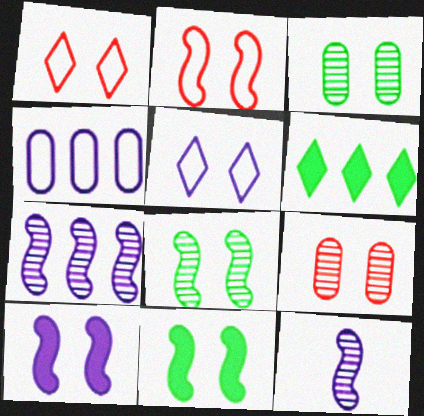[[1, 3, 10], 
[2, 8, 10], 
[5, 9, 11]]